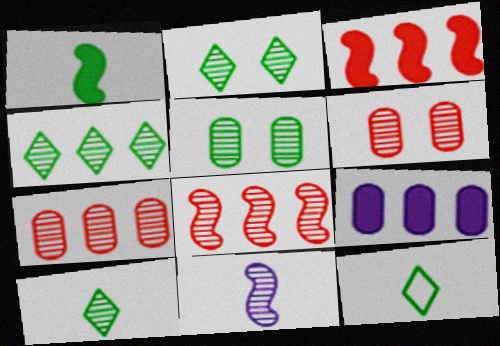[[2, 4, 10], 
[2, 7, 11], 
[4, 6, 11]]